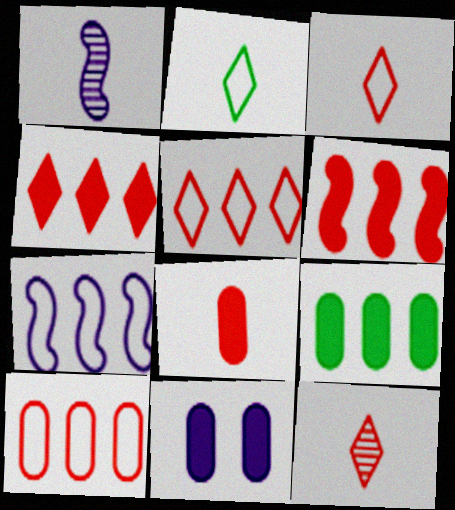[[1, 2, 8], 
[8, 9, 11]]